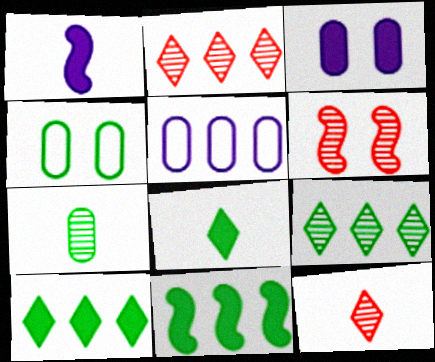[[1, 2, 4], 
[2, 5, 11], 
[5, 6, 8]]